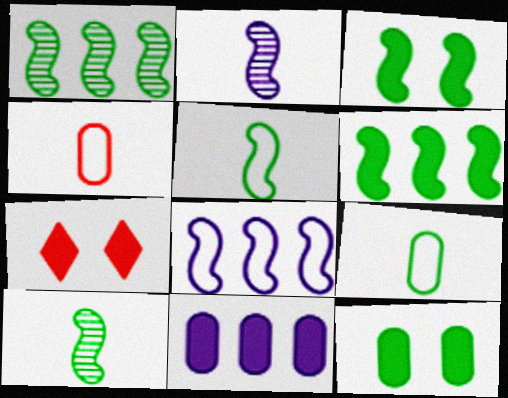[[1, 3, 5]]